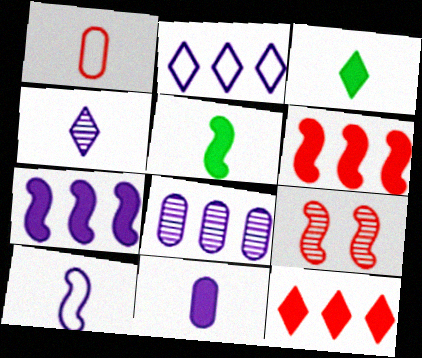[[1, 4, 5], 
[1, 9, 12], 
[2, 7, 8], 
[4, 10, 11]]